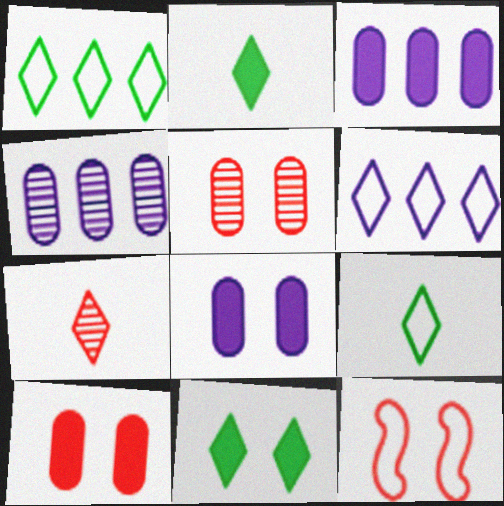[[2, 4, 12], 
[6, 7, 11]]